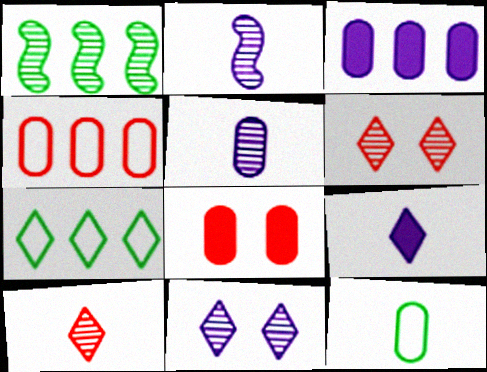[[1, 5, 6], 
[2, 7, 8], 
[6, 7, 9]]